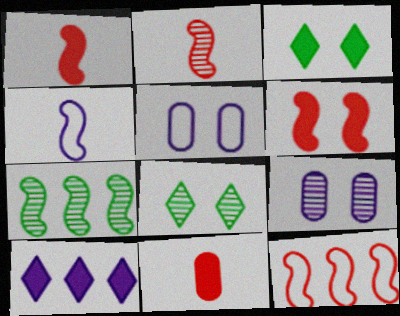[[2, 6, 12], 
[4, 6, 7], 
[4, 9, 10], 
[5, 6, 8]]